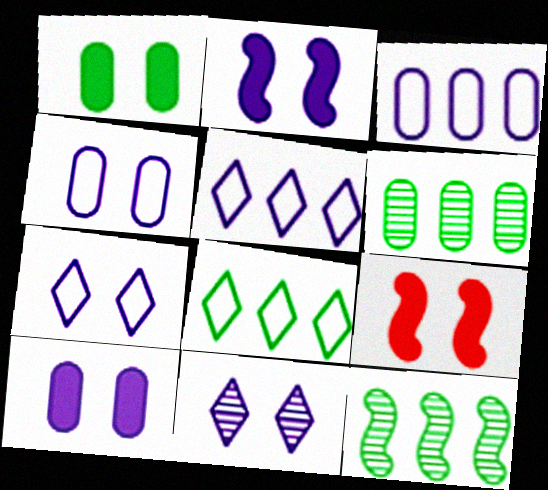[[2, 4, 11]]